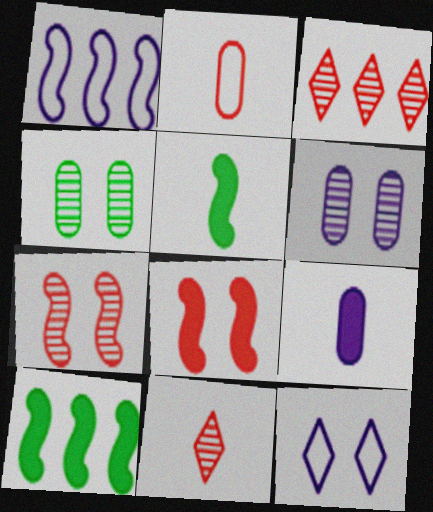[[1, 5, 7], 
[2, 3, 8], 
[4, 8, 12]]